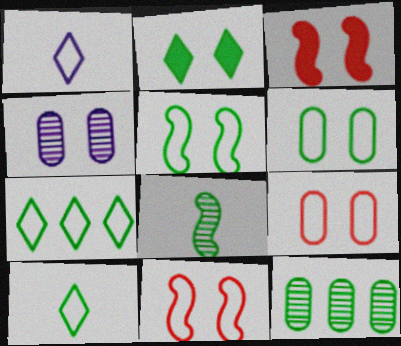[[1, 3, 12], 
[2, 4, 11]]